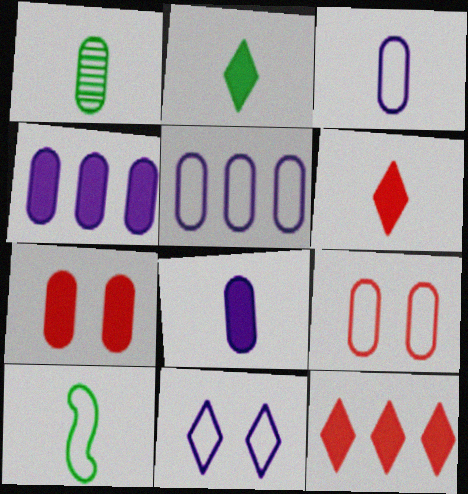[[1, 2, 10], 
[1, 4, 9], 
[1, 5, 7]]